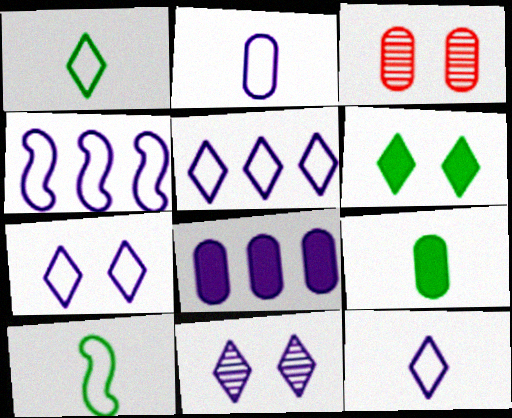[[2, 4, 7], 
[5, 7, 12]]